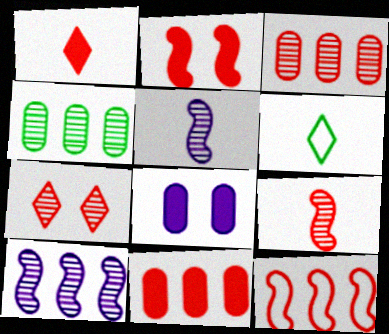[[1, 2, 11], 
[2, 9, 12], 
[3, 7, 9], 
[4, 5, 7]]